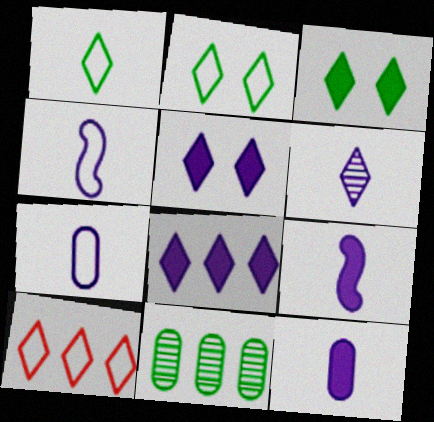[[3, 6, 10], 
[4, 6, 12], 
[6, 7, 9]]